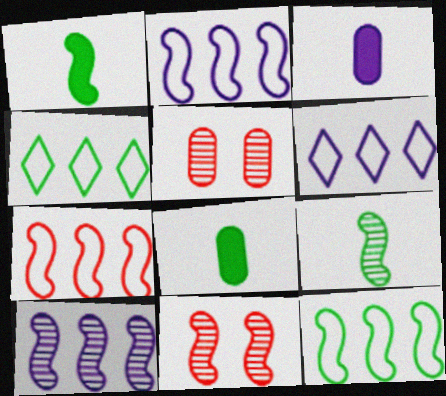[[1, 2, 11], 
[1, 5, 6], 
[2, 7, 12], 
[3, 4, 11], 
[6, 8, 11], 
[9, 10, 11]]